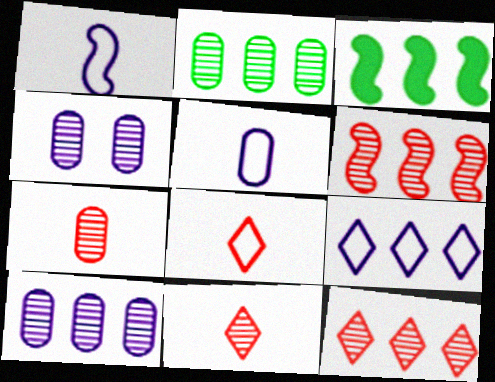[[2, 4, 7], 
[3, 4, 8]]